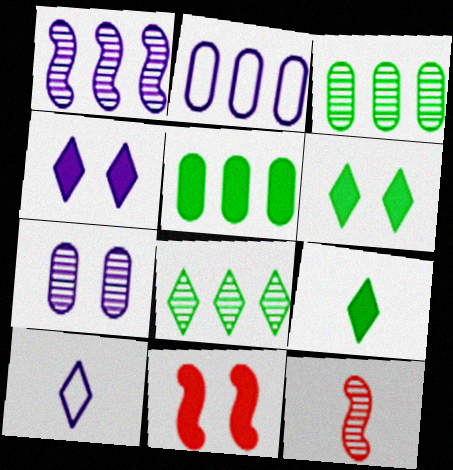[[2, 6, 12], 
[3, 10, 11], 
[7, 8, 12]]